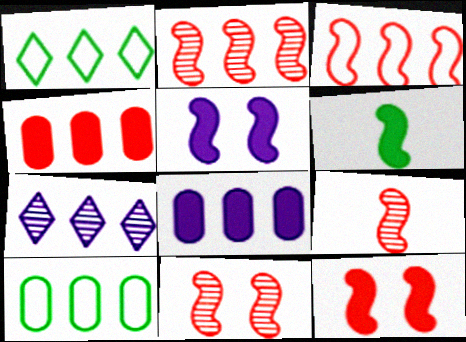[[1, 2, 8], 
[2, 9, 11], 
[3, 9, 12]]